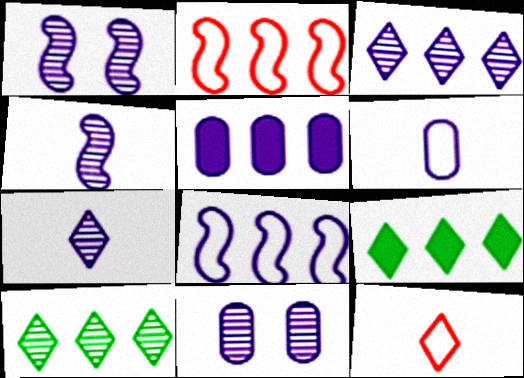[[2, 5, 10], 
[3, 4, 11], 
[3, 5, 8], 
[5, 6, 11]]